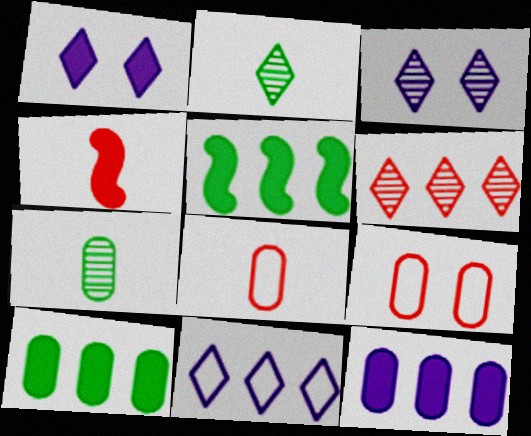[[1, 4, 10], 
[2, 3, 6], 
[3, 5, 8], 
[4, 6, 9], 
[7, 9, 12]]